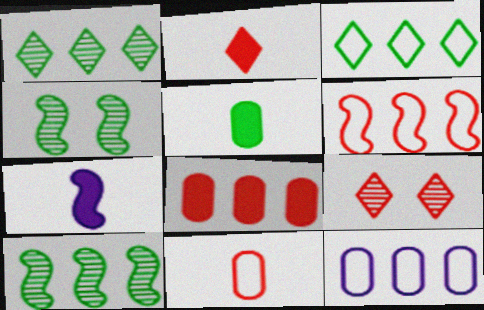[[2, 4, 12], 
[2, 5, 7], 
[3, 4, 5], 
[3, 6, 12], 
[4, 6, 7]]